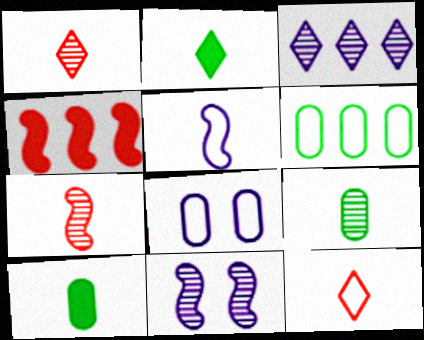[[1, 5, 10], 
[3, 4, 6]]